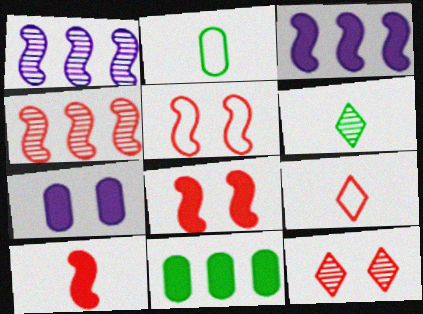[[2, 3, 12], 
[4, 5, 10]]